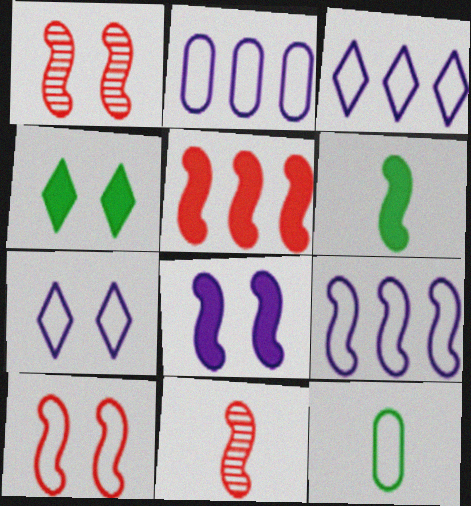[[1, 6, 9], 
[2, 3, 9], 
[2, 4, 11], 
[3, 10, 12], 
[5, 6, 8], 
[5, 10, 11]]